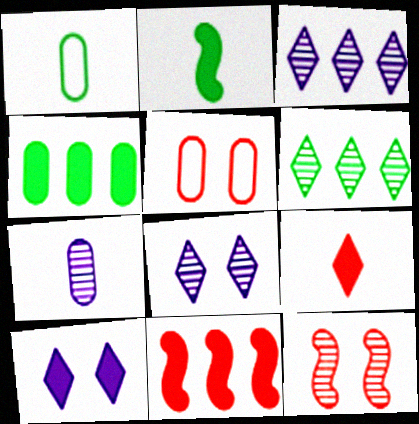[[1, 8, 11], 
[2, 3, 5], 
[4, 5, 7], 
[6, 7, 12]]